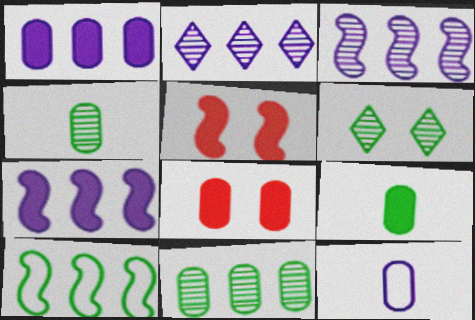[[1, 8, 9], 
[6, 9, 10], 
[8, 11, 12]]